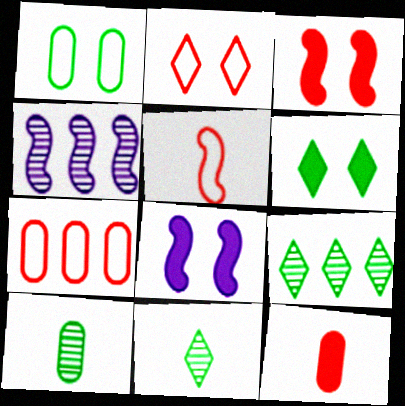[[2, 5, 7], 
[7, 8, 11]]